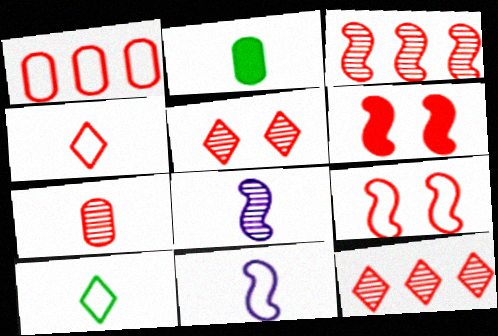[[1, 4, 9], 
[2, 4, 8], 
[3, 5, 7]]